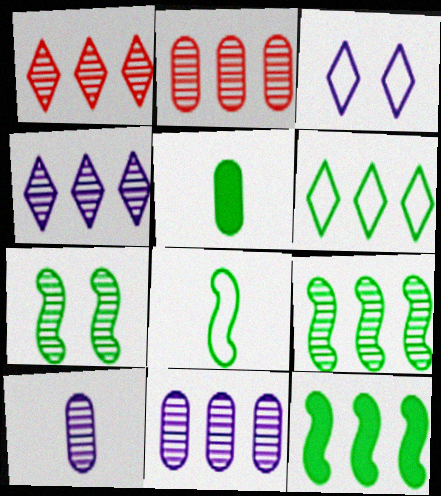[[1, 7, 10], 
[1, 9, 11], 
[2, 4, 9], 
[5, 6, 7], 
[7, 8, 12]]